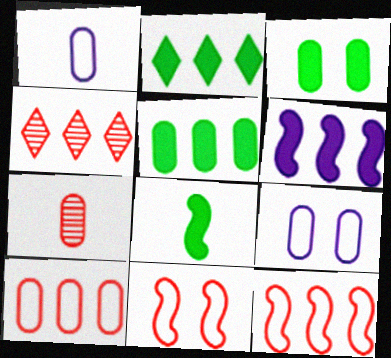[[2, 3, 8], 
[4, 8, 9], 
[5, 7, 9]]